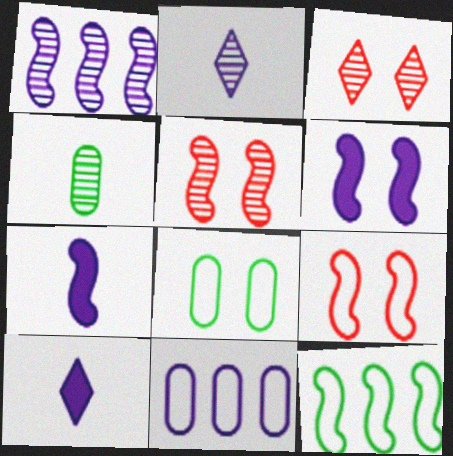[[1, 3, 4], 
[2, 6, 11], 
[3, 6, 8], 
[5, 7, 12]]